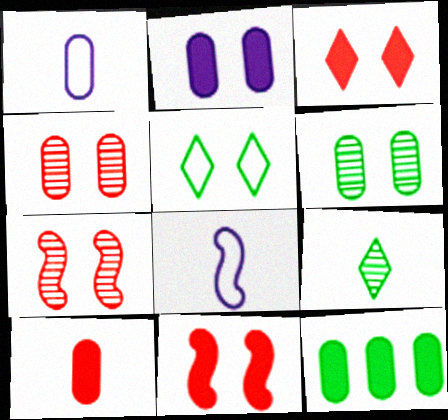[[1, 4, 12], 
[2, 5, 7], 
[2, 10, 12], 
[8, 9, 10]]